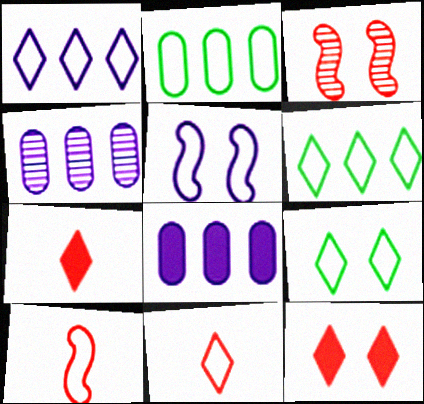[[1, 9, 11], 
[2, 5, 11]]